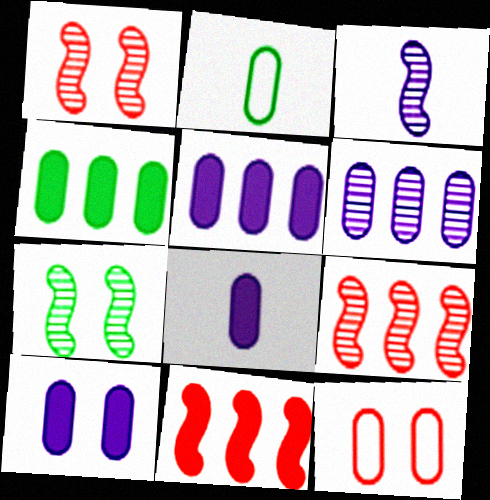[[3, 7, 9], 
[5, 8, 10]]